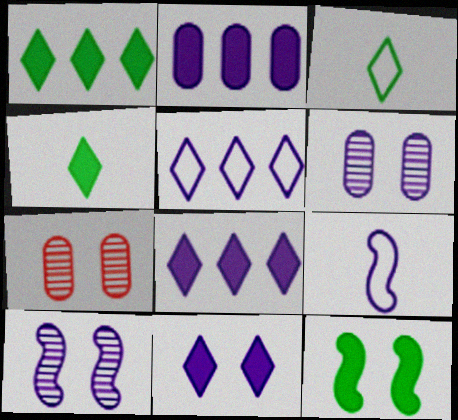[[1, 7, 9], 
[6, 8, 9]]